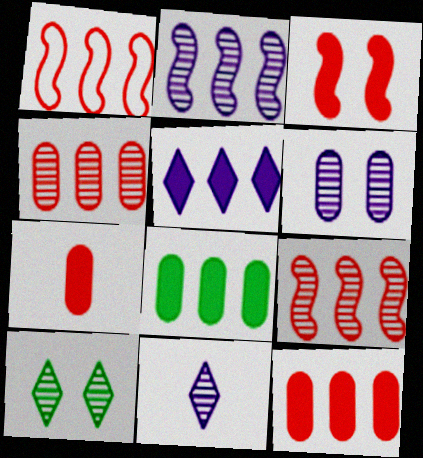[[2, 6, 11]]